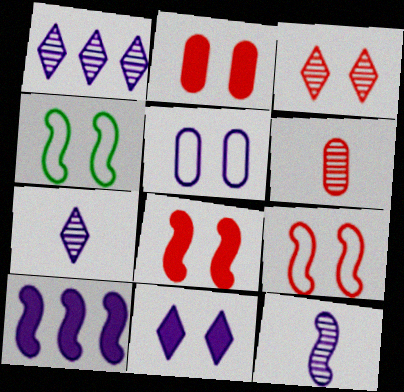[[2, 3, 9], 
[5, 7, 10]]